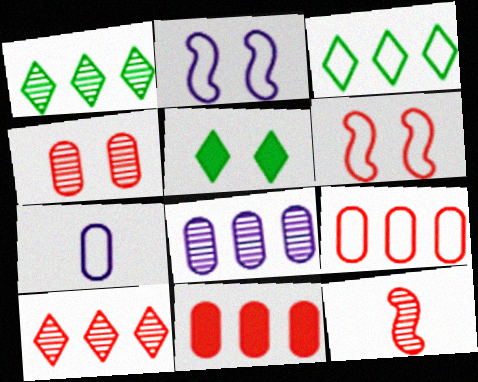[[2, 4, 5], 
[3, 6, 7], 
[4, 10, 12]]